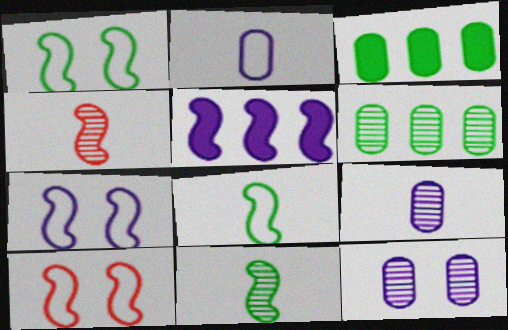[[1, 4, 5], 
[1, 7, 10], 
[5, 10, 11]]